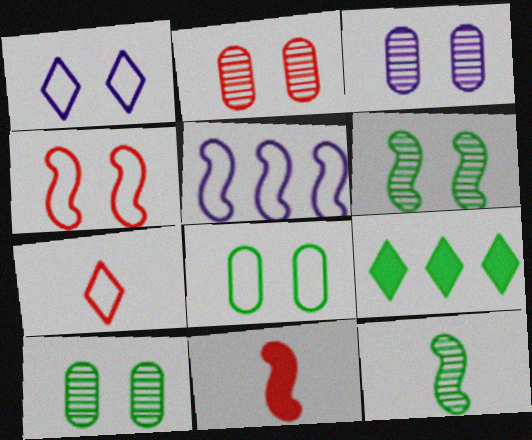[[1, 4, 8], 
[2, 3, 10], 
[5, 6, 11], 
[5, 7, 8], 
[8, 9, 12]]